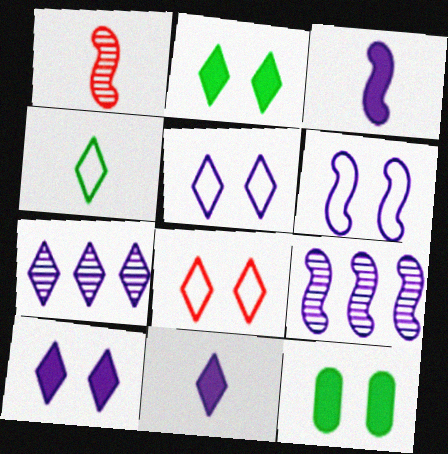[[3, 6, 9], 
[5, 7, 11]]